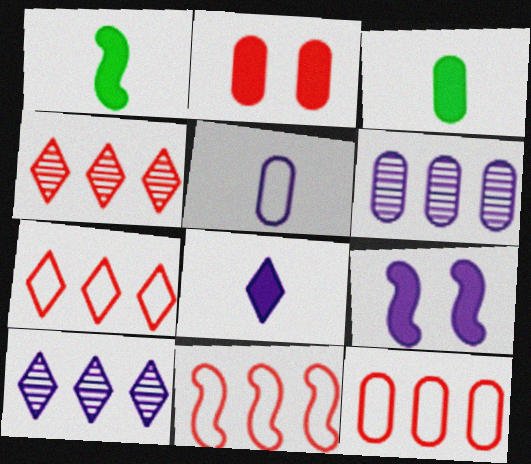[[5, 9, 10], 
[7, 11, 12]]